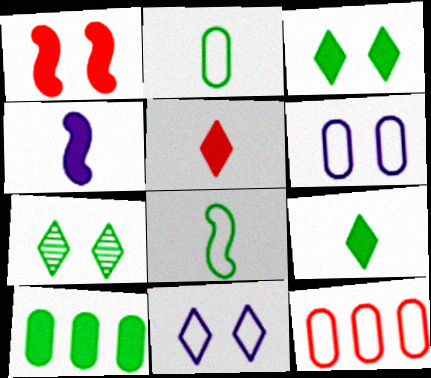[[1, 6, 7], 
[2, 6, 12], 
[4, 7, 12], 
[7, 8, 10], 
[8, 11, 12]]